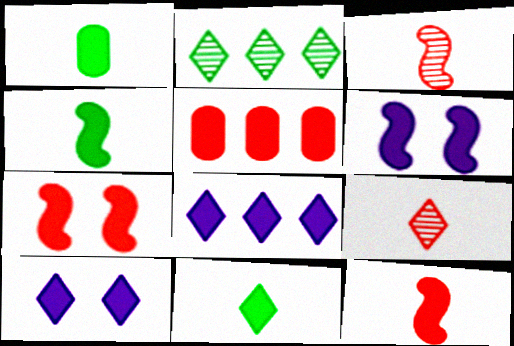[[1, 4, 11], 
[1, 7, 8], 
[4, 5, 10], 
[5, 6, 11]]